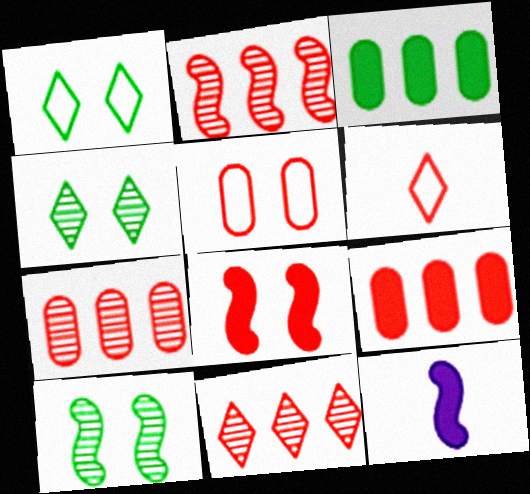[[1, 7, 12], 
[2, 7, 11], 
[6, 7, 8]]